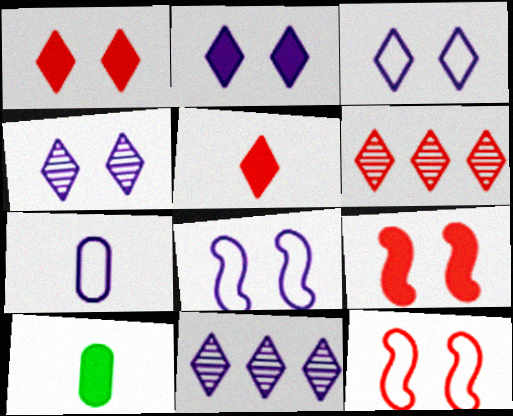[[2, 3, 4], 
[6, 8, 10], 
[10, 11, 12]]